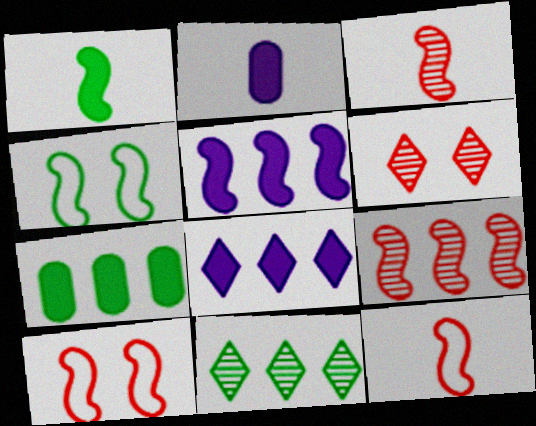[[2, 10, 11], 
[3, 4, 5]]